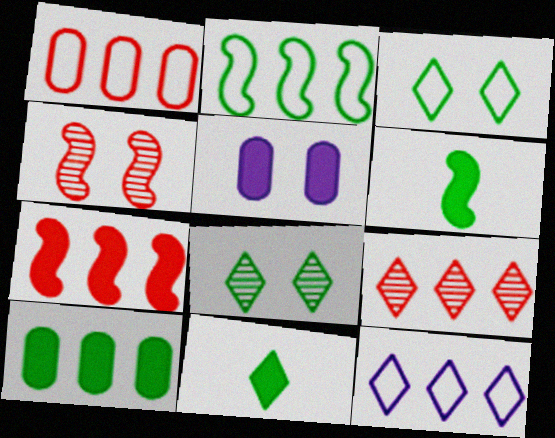[[1, 2, 12], 
[1, 7, 9], 
[3, 4, 5], 
[5, 7, 11]]